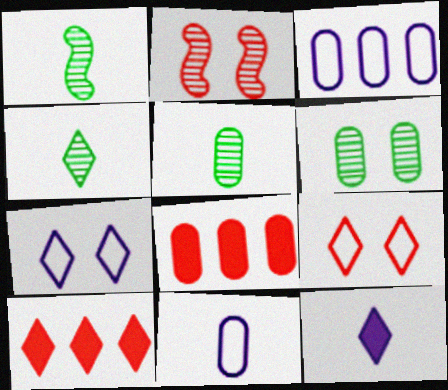[[1, 4, 5], 
[1, 7, 8], 
[4, 7, 10], 
[6, 8, 11]]